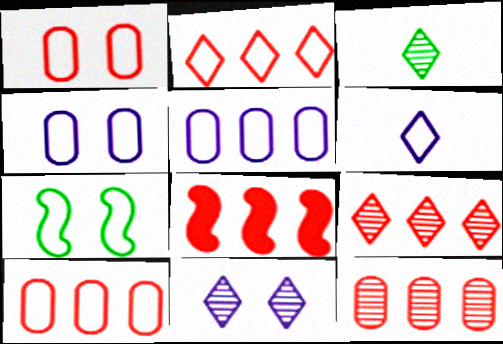[[2, 8, 12], 
[3, 4, 8], 
[3, 9, 11], 
[6, 7, 10], 
[8, 9, 10]]